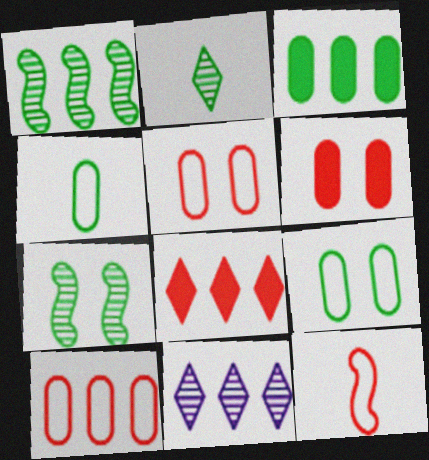[]